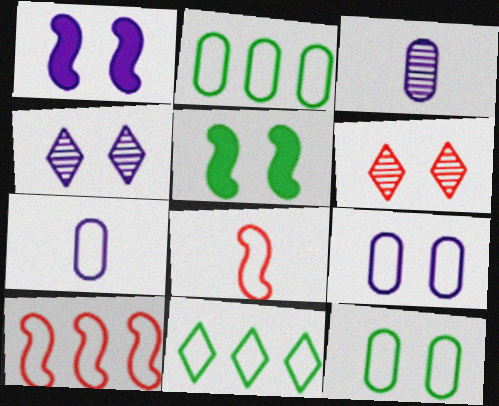[[1, 4, 9], 
[1, 6, 12], 
[5, 6, 9], 
[8, 9, 11]]